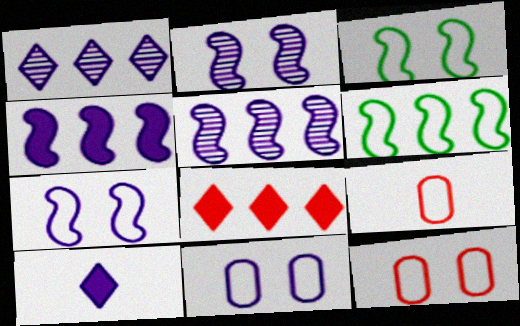[[5, 10, 11]]